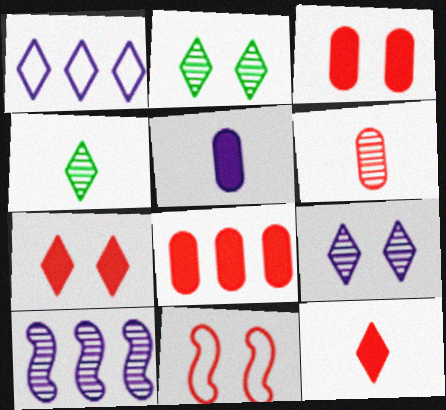[[1, 2, 12], 
[1, 4, 7], 
[2, 6, 10]]